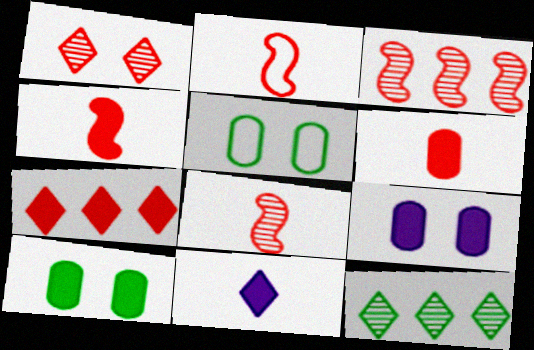[[2, 4, 8], 
[2, 9, 12], 
[3, 5, 11]]